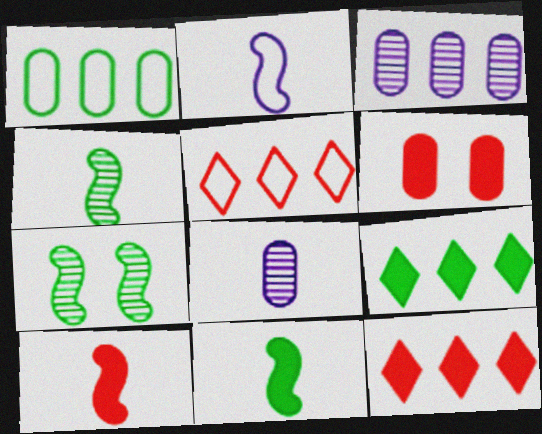[[1, 6, 8], 
[2, 4, 10], 
[6, 10, 12]]